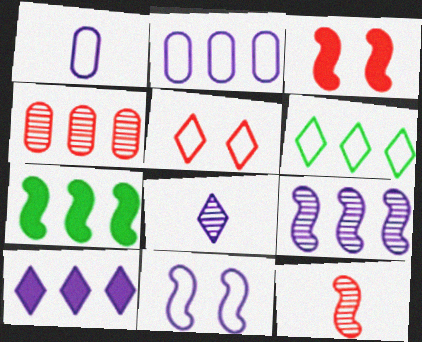[[2, 9, 10], 
[7, 11, 12]]